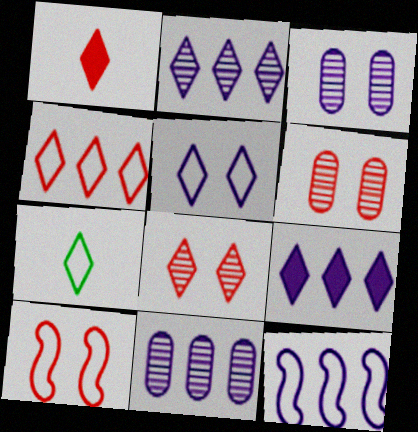[[1, 4, 8], 
[4, 5, 7], 
[7, 8, 9], 
[9, 11, 12]]